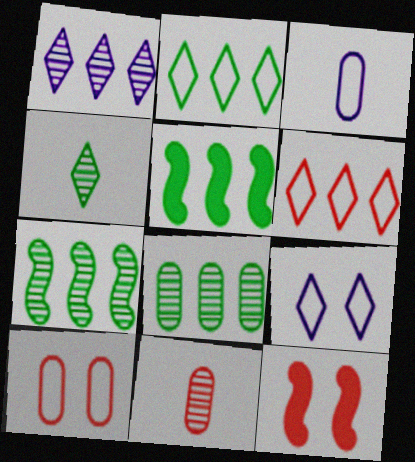[[2, 5, 8], 
[5, 9, 11], 
[6, 11, 12]]